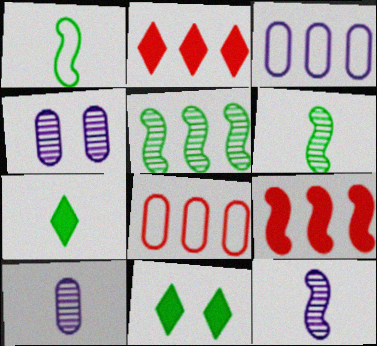[[1, 2, 4], 
[2, 3, 5], 
[8, 11, 12]]